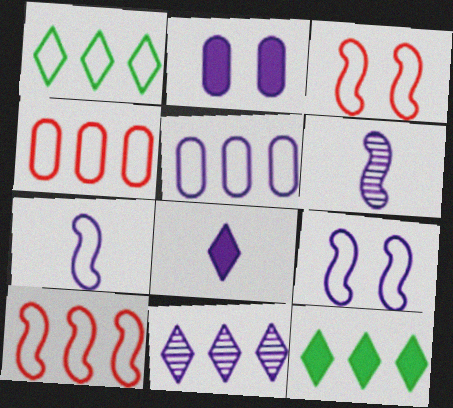[[1, 5, 10], 
[2, 7, 11]]